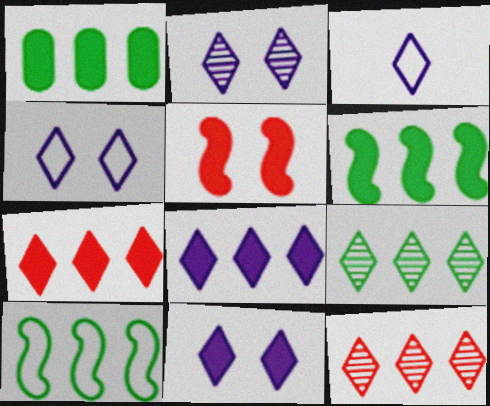[[1, 9, 10], 
[2, 3, 8], 
[2, 4, 11]]